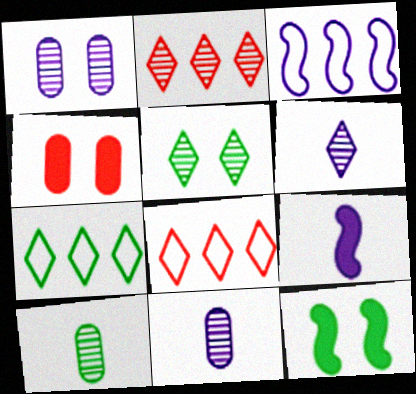[[2, 5, 6], 
[7, 10, 12], 
[8, 11, 12]]